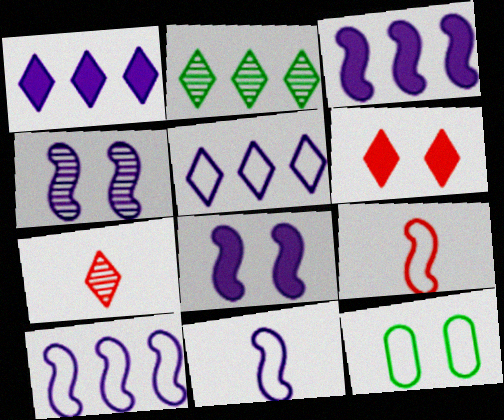[[3, 4, 11], 
[3, 7, 12], 
[4, 6, 12], 
[5, 9, 12]]